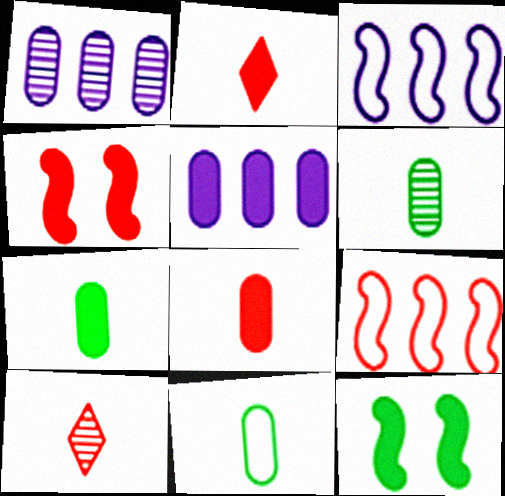[[2, 5, 12], 
[6, 7, 11]]